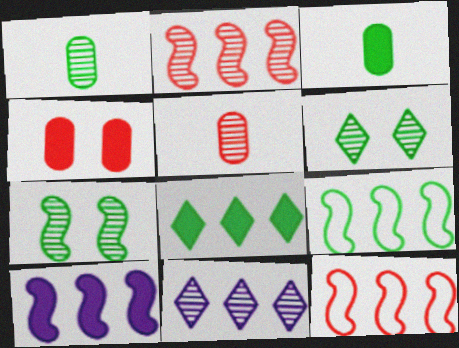[[2, 9, 10], 
[3, 6, 9], 
[5, 7, 11]]